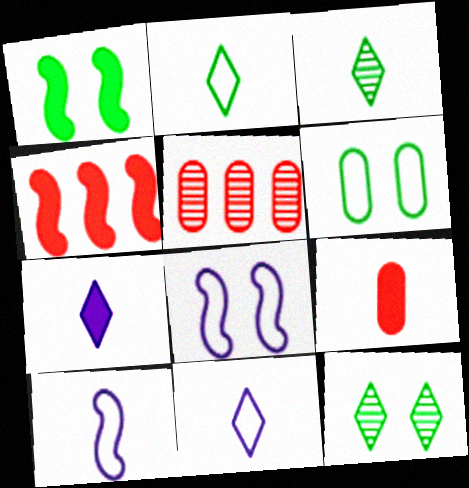[[1, 5, 11], 
[1, 6, 12], 
[3, 9, 10]]